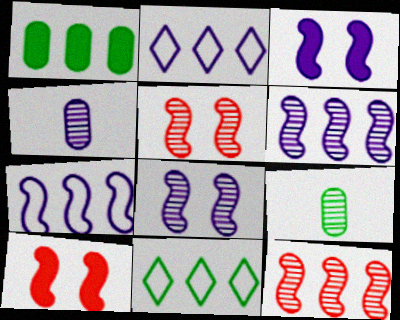[[1, 2, 12], 
[2, 3, 4], 
[2, 9, 10], 
[4, 10, 11]]